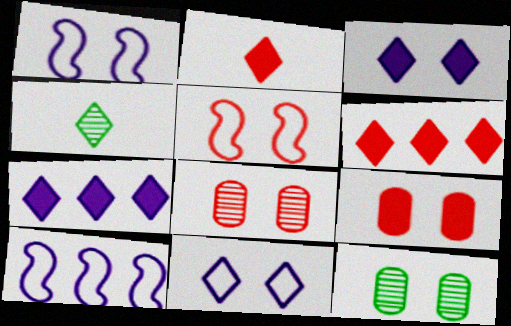[[2, 10, 12], 
[3, 5, 12], 
[4, 6, 11], 
[4, 9, 10]]